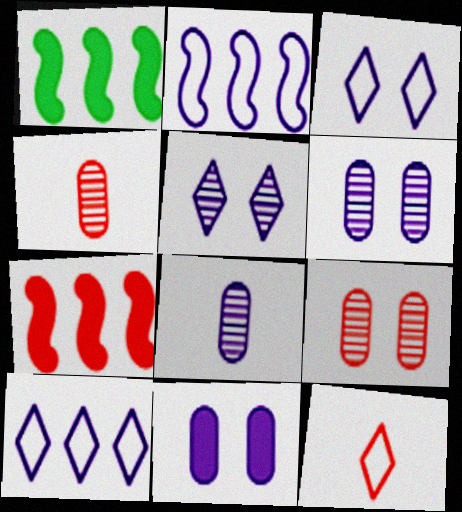[[1, 3, 4], 
[1, 6, 12], 
[7, 9, 12]]